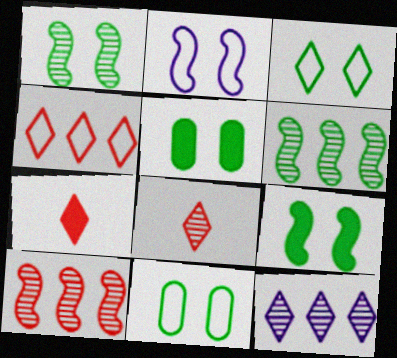[[1, 3, 5], 
[3, 7, 12]]